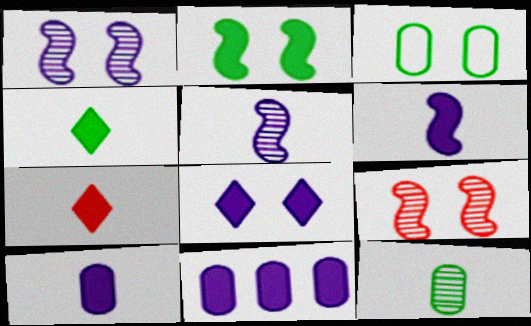[[2, 7, 11], 
[3, 8, 9], 
[6, 8, 11]]